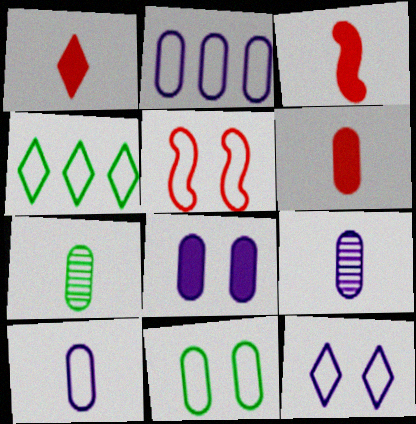[[1, 3, 6], 
[2, 8, 9], 
[4, 5, 10], 
[5, 11, 12], 
[6, 7, 10]]